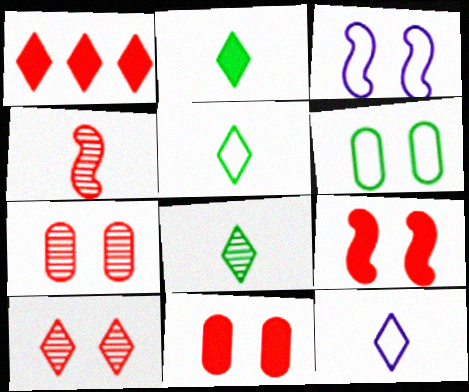[[2, 5, 8]]